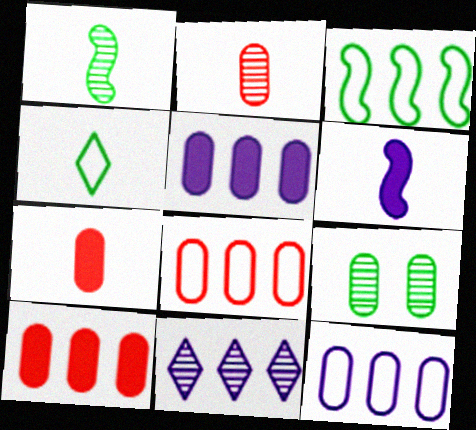[[2, 4, 6], 
[3, 10, 11], 
[7, 9, 12]]